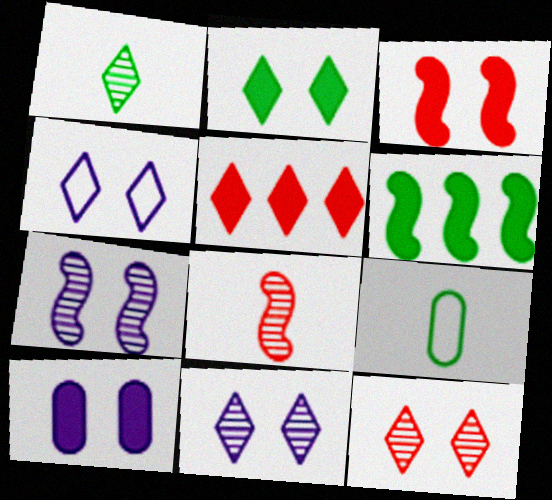[[1, 4, 5], 
[2, 3, 10], 
[2, 4, 12], 
[4, 7, 10], 
[5, 7, 9]]